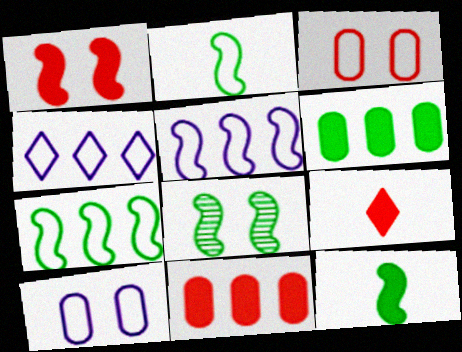[[1, 9, 11], 
[2, 3, 4], 
[7, 8, 12]]